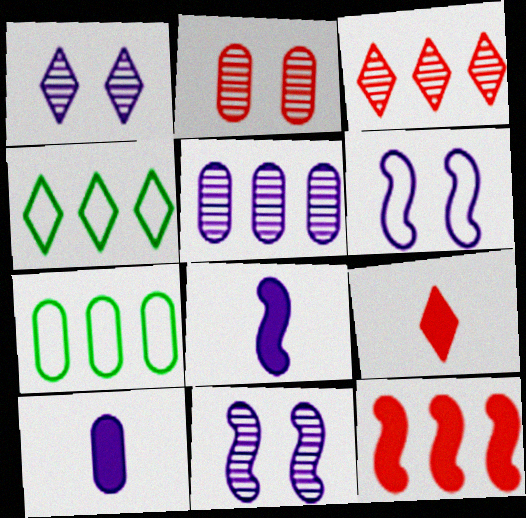[[1, 4, 9], 
[2, 4, 8], 
[2, 7, 10], 
[4, 5, 12], 
[7, 9, 11]]